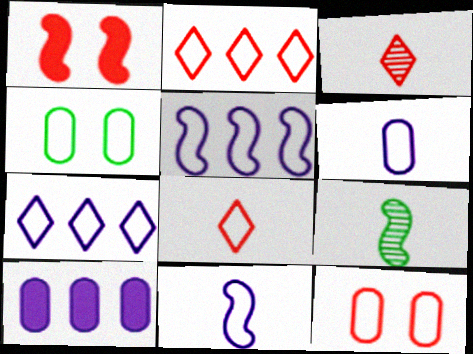[[1, 5, 9], 
[2, 4, 11], 
[4, 5, 8]]